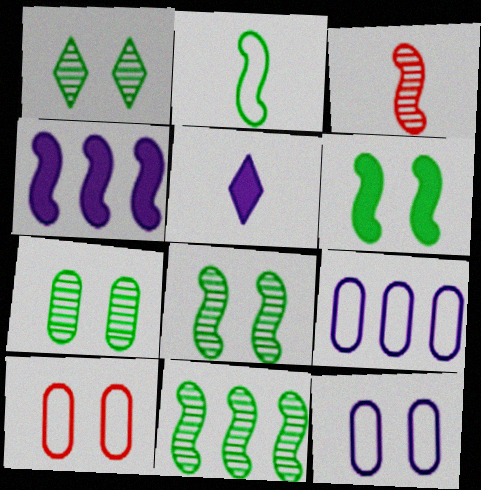[[1, 7, 8], 
[2, 6, 11], 
[5, 10, 11]]